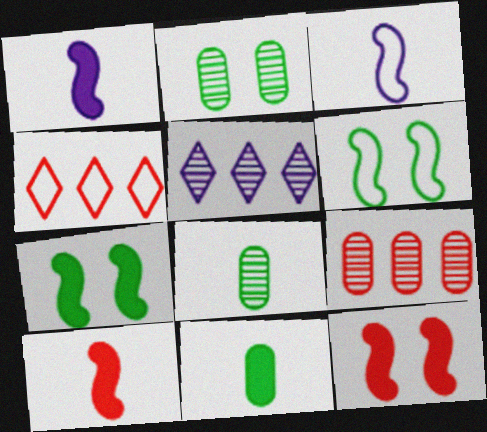[[1, 2, 4]]